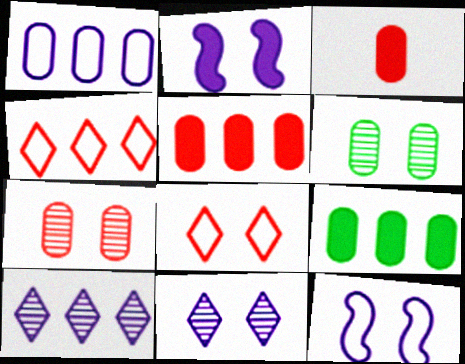[[1, 3, 6], 
[2, 6, 8]]